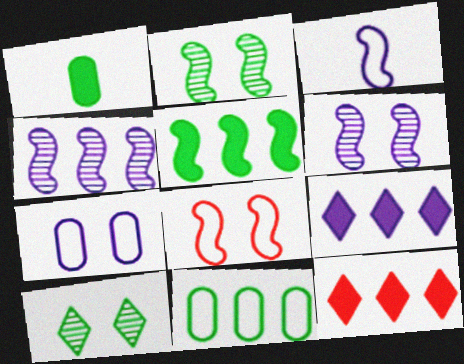[[4, 11, 12]]